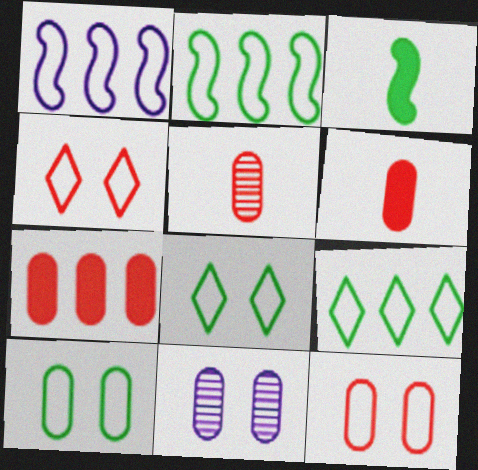[[5, 7, 12]]